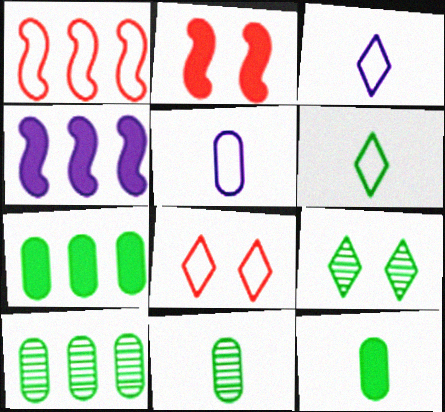[[2, 3, 10], 
[4, 8, 11]]